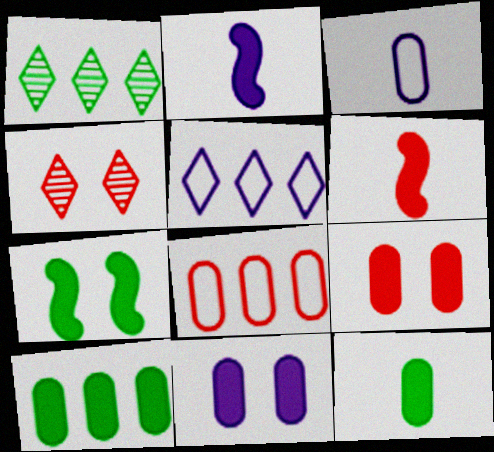[[4, 6, 8]]